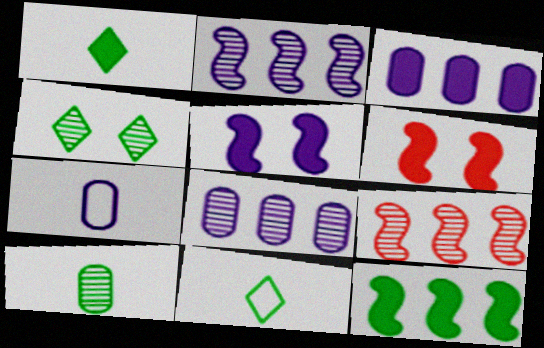[[1, 3, 6], 
[6, 8, 11]]